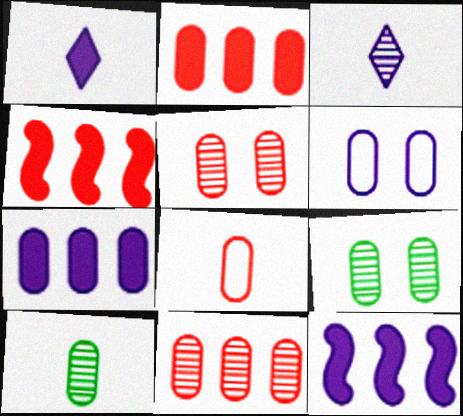[[2, 5, 8], 
[2, 6, 10], 
[3, 6, 12], 
[7, 8, 9]]